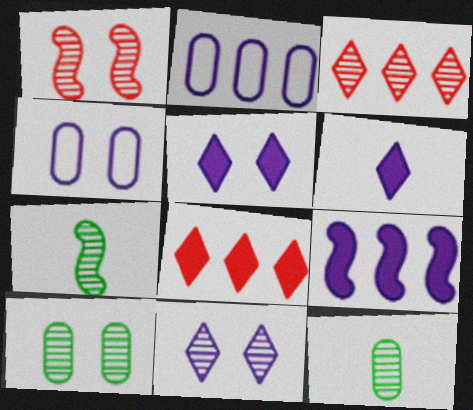[[1, 10, 11], 
[4, 7, 8]]